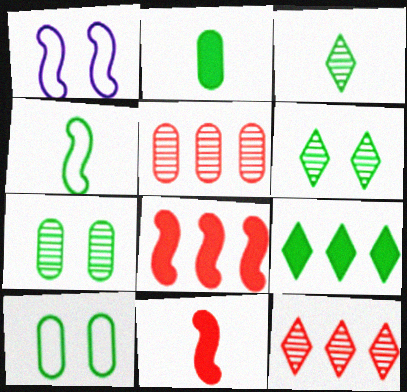[[1, 2, 12], 
[2, 3, 4], 
[4, 7, 9]]